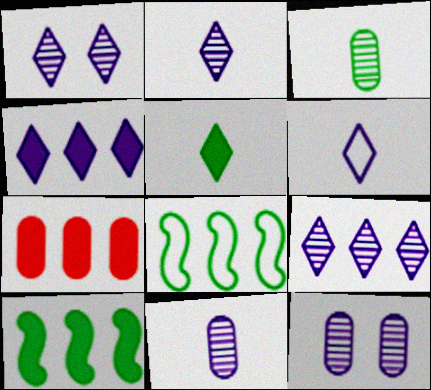[[1, 2, 9], 
[1, 4, 6], 
[4, 7, 10], 
[7, 8, 9]]